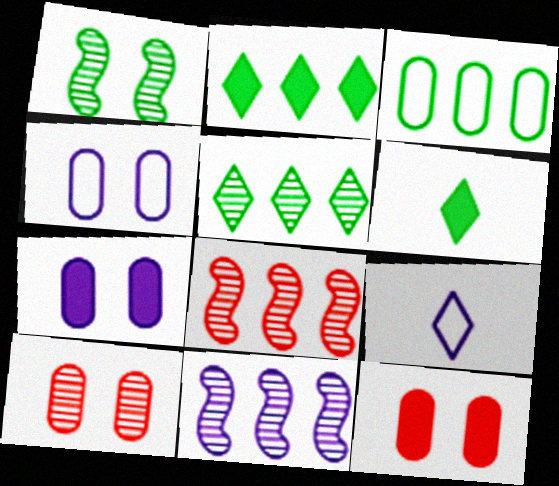[[1, 3, 6], 
[4, 6, 8], 
[7, 9, 11]]